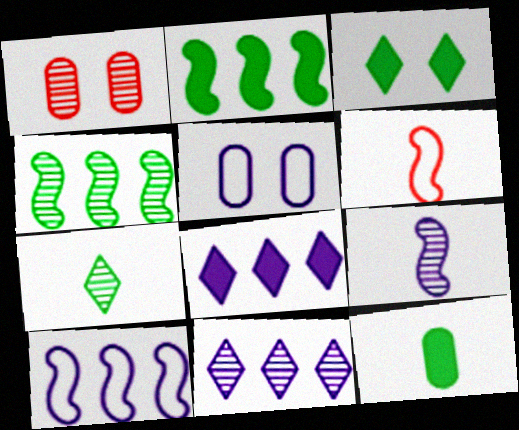[[2, 3, 12], 
[5, 8, 9]]